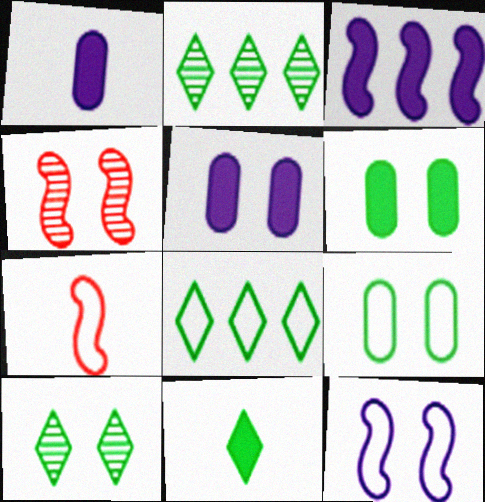[[1, 4, 8], 
[2, 5, 7], 
[8, 10, 11]]